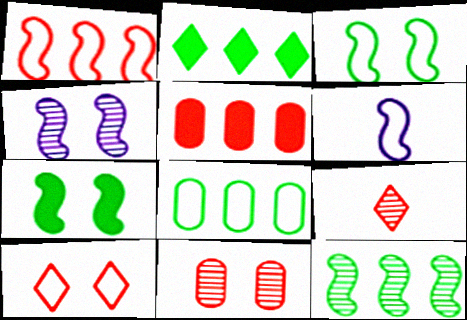[[1, 3, 6], 
[2, 6, 11], 
[2, 8, 12], 
[6, 8, 10]]